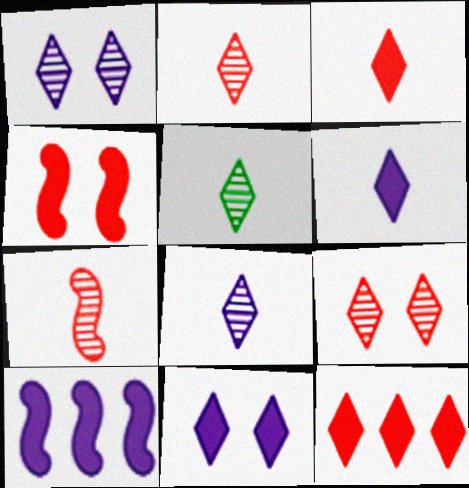[[2, 5, 8]]